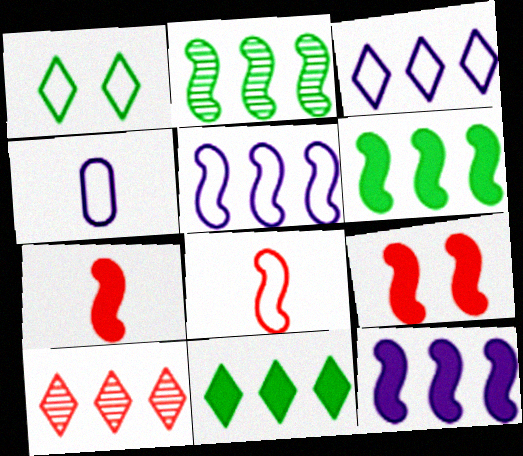[[3, 10, 11]]